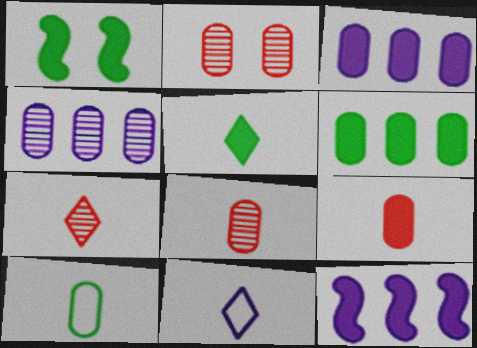[[1, 5, 6], 
[2, 3, 10], 
[5, 7, 11]]